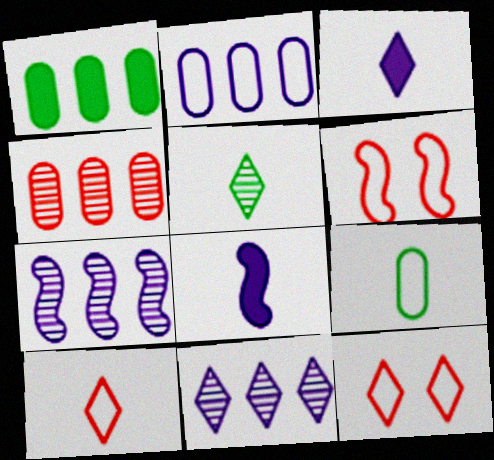[[1, 2, 4], 
[3, 5, 10]]